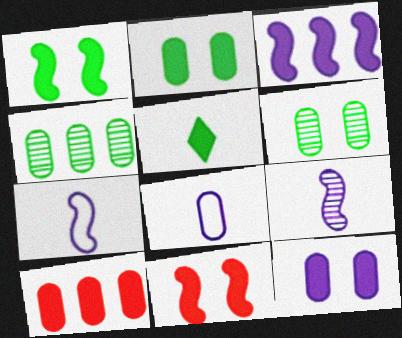[[6, 8, 10]]